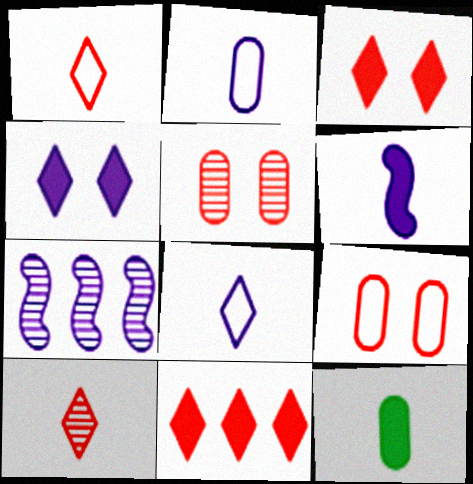[[2, 4, 7]]